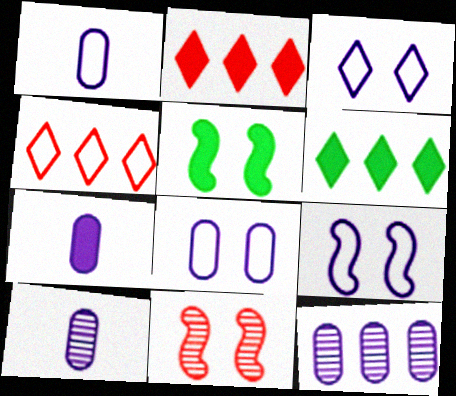[[1, 6, 11], 
[1, 7, 10], 
[2, 5, 7], 
[3, 8, 9], 
[4, 5, 10], 
[5, 9, 11], 
[7, 8, 12]]